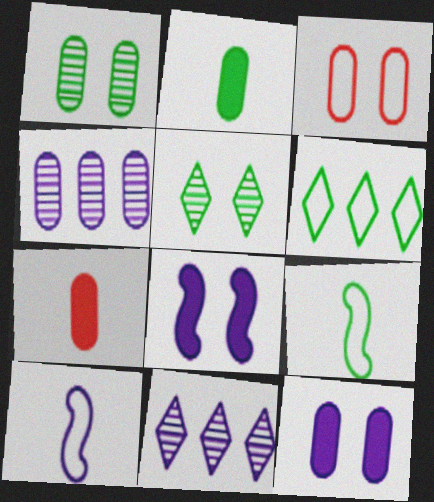[[1, 3, 12], 
[2, 3, 4], 
[3, 5, 8], 
[3, 6, 10], 
[10, 11, 12]]